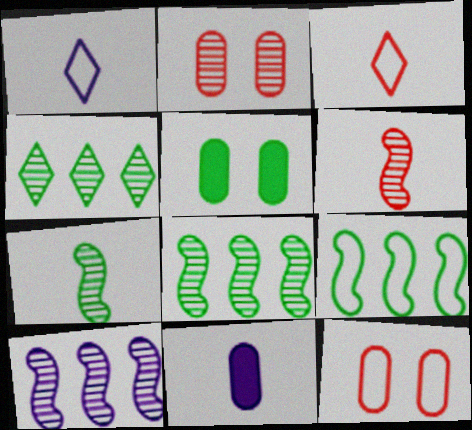[[1, 9, 12], 
[3, 5, 10], 
[3, 7, 11]]